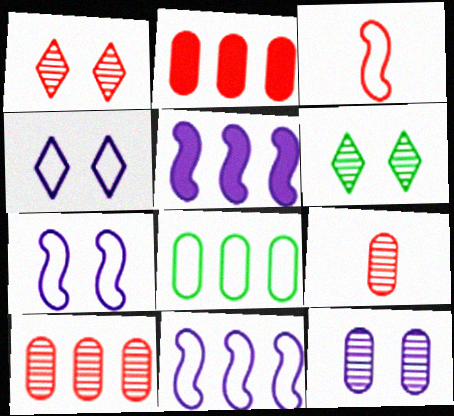[[1, 2, 3], 
[3, 4, 8]]